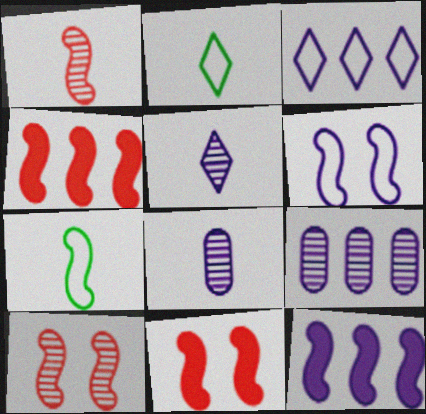[[2, 9, 11], 
[3, 9, 12], 
[7, 10, 12]]